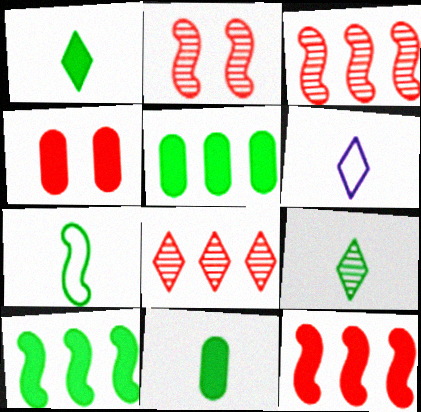[[2, 5, 6], 
[7, 9, 11]]